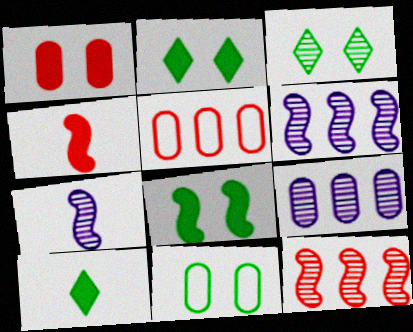[[2, 5, 7], 
[3, 8, 11]]